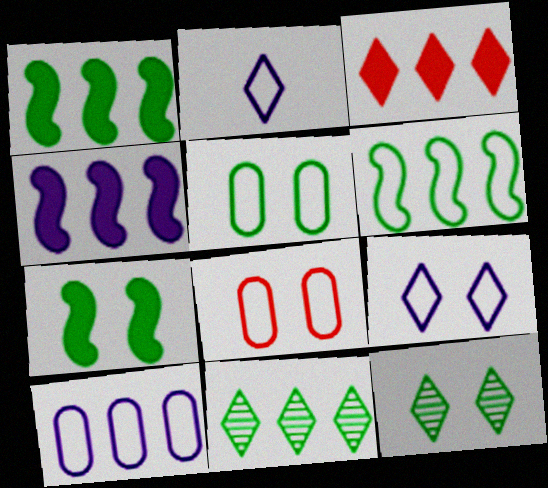[[2, 3, 12], 
[2, 6, 8], 
[5, 7, 12]]